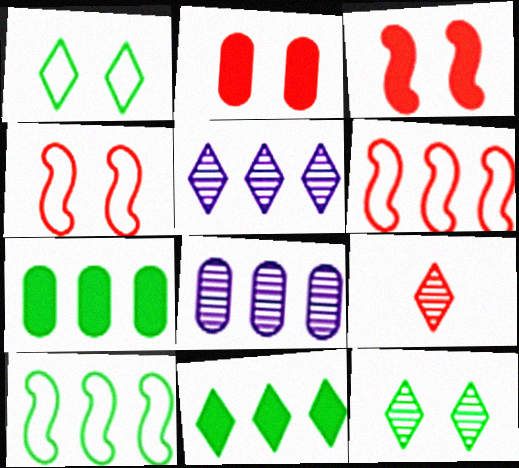[[2, 6, 9], 
[5, 6, 7], 
[5, 9, 12], 
[6, 8, 11]]